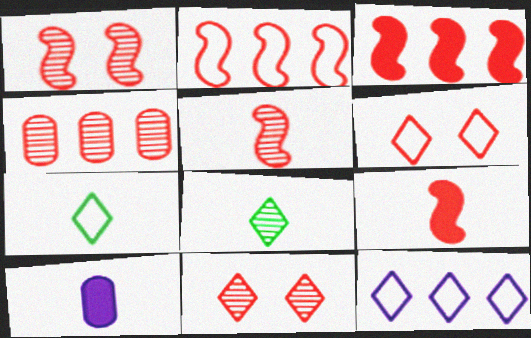[[1, 2, 9], 
[4, 5, 11], 
[4, 6, 9], 
[5, 7, 10], 
[6, 7, 12]]